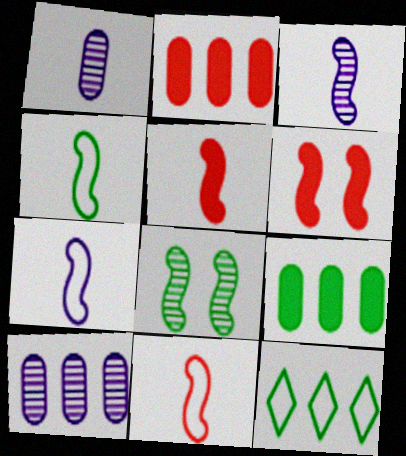[[1, 6, 12], 
[3, 4, 5], 
[4, 7, 11]]